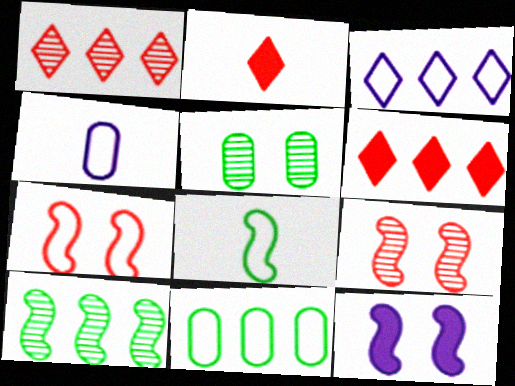[]